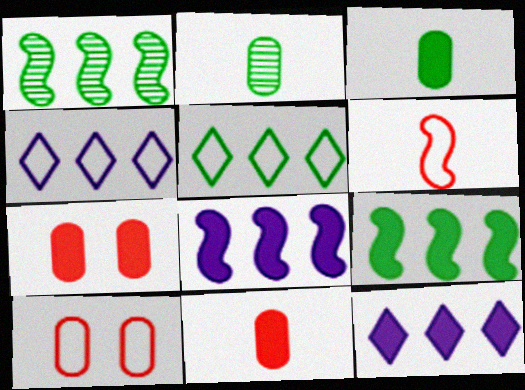[]